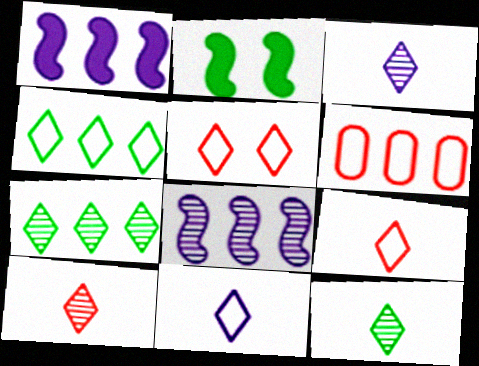[[1, 6, 7], 
[2, 3, 6], 
[3, 10, 12], 
[4, 5, 11]]